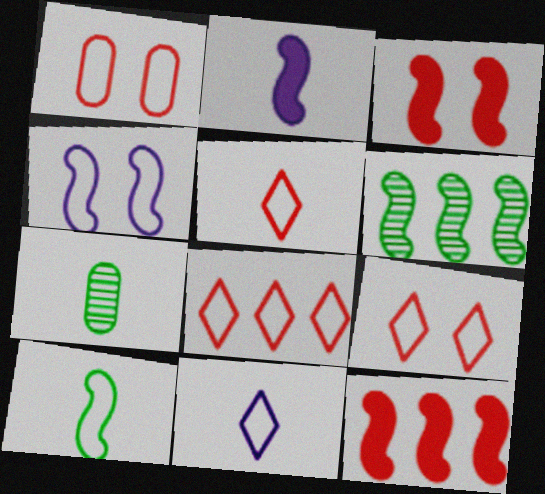[[2, 5, 7], 
[5, 8, 9]]